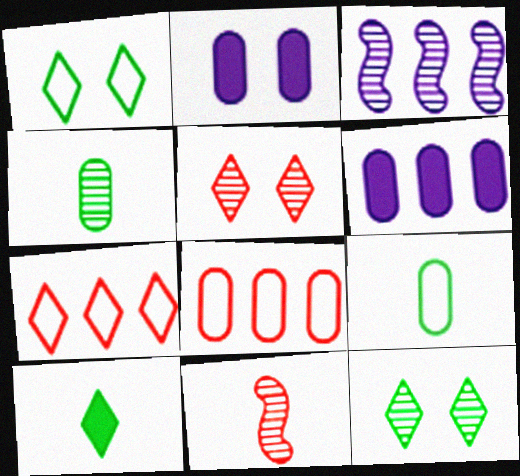[[1, 6, 11], 
[2, 4, 8], 
[3, 4, 5]]